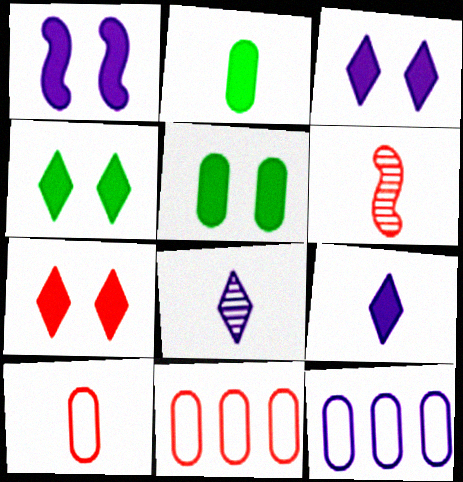[[1, 5, 7], 
[1, 8, 12], 
[3, 4, 7], 
[4, 6, 12], 
[6, 7, 11]]